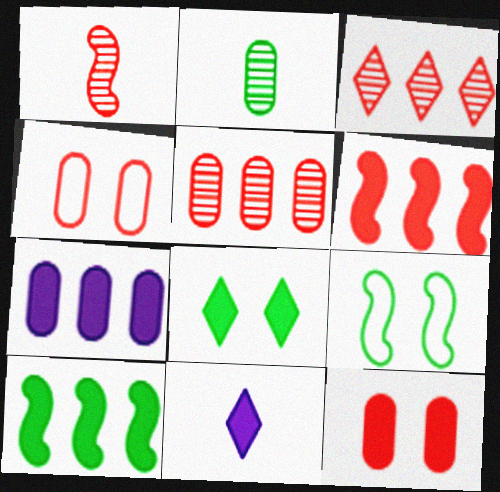[[2, 4, 7], 
[5, 9, 11], 
[10, 11, 12]]